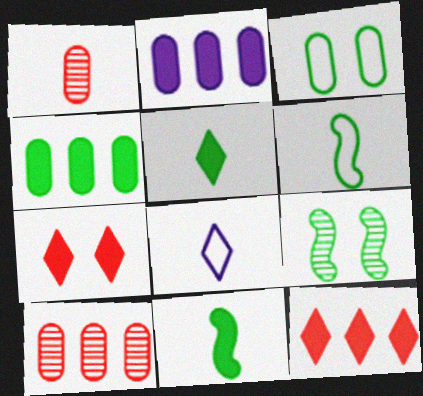[[1, 2, 3], 
[1, 8, 11], 
[2, 7, 11]]